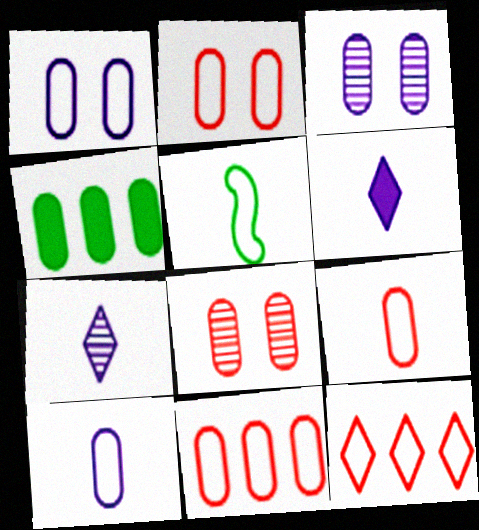[[1, 5, 12], 
[2, 9, 11], 
[3, 4, 9], 
[4, 8, 10]]